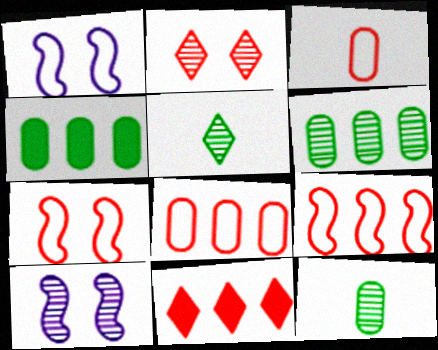[[1, 11, 12]]